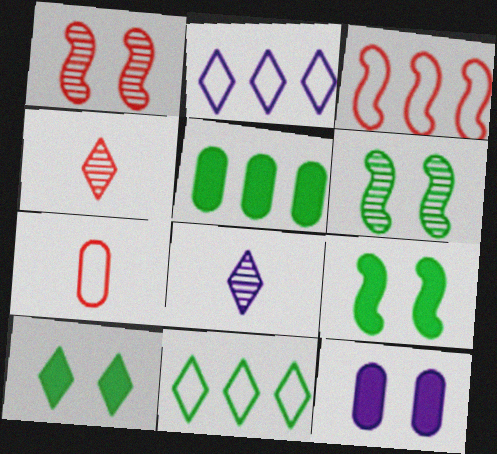[[2, 4, 10]]